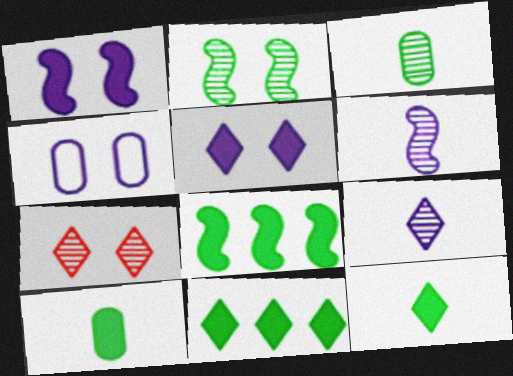[]